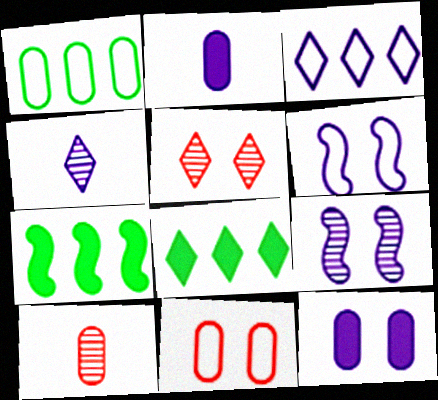[[1, 10, 12], 
[2, 3, 9], 
[4, 7, 11], 
[6, 8, 10]]